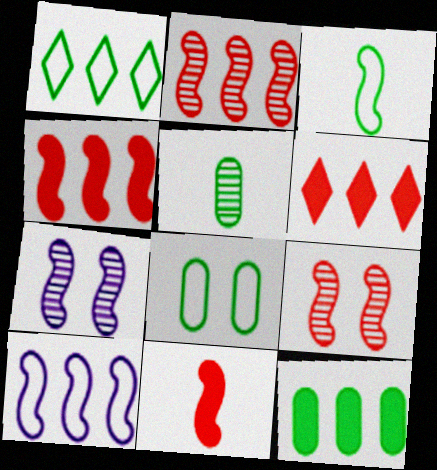[[1, 3, 8], 
[3, 4, 7], 
[5, 8, 12]]